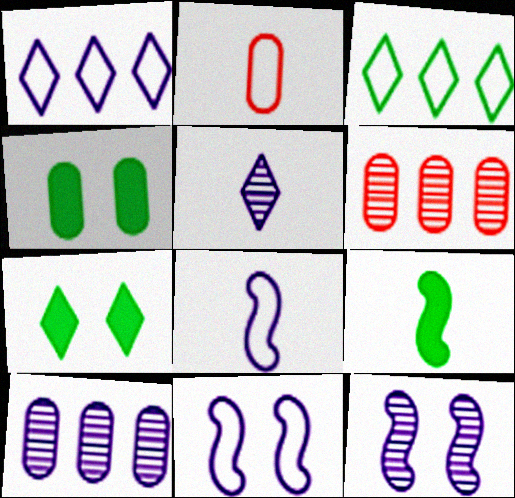[[2, 3, 11], 
[2, 4, 10], 
[2, 5, 9], 
[5, 10, 12], 
[6, 7, 8]]